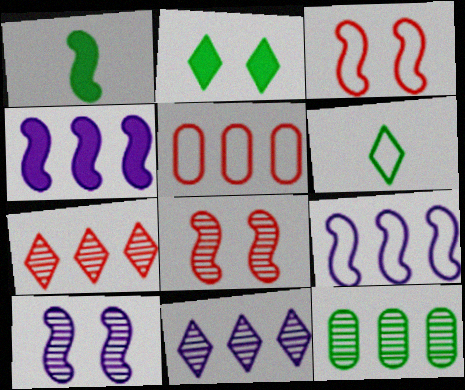[[1, 8, 9]]